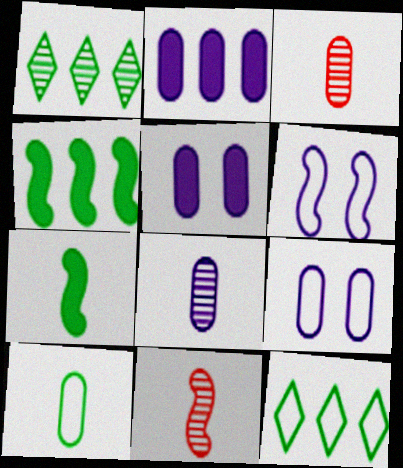[[2, 8, 9], 
[4, 6, 11], 
[5, 11, 12]]